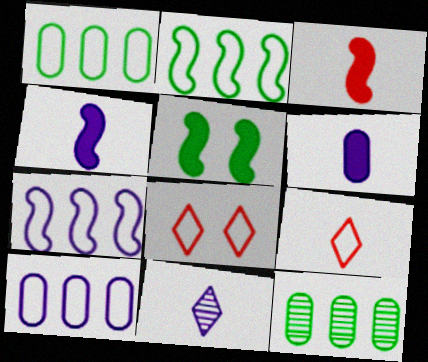[[4, 8, 12]]